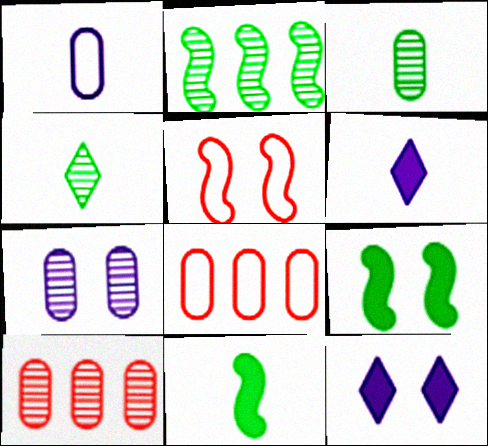[[3, 7, 10]]